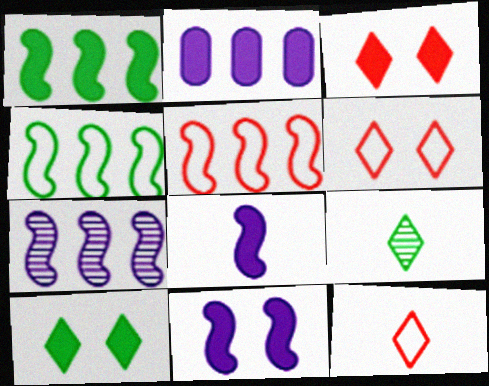[[1, 5, 7]]